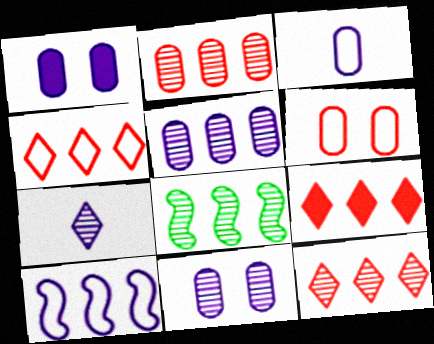[[1, 3, 5], 
[1, 7, 10], 
[4, 9, 12], 
[5, 8, 12]]